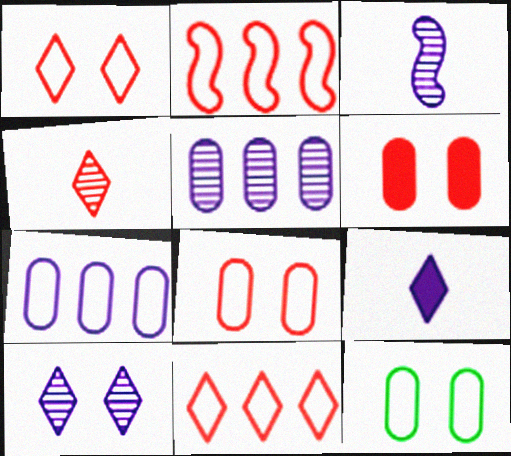[[2, 4, 6], 
[3, 5, 10]]